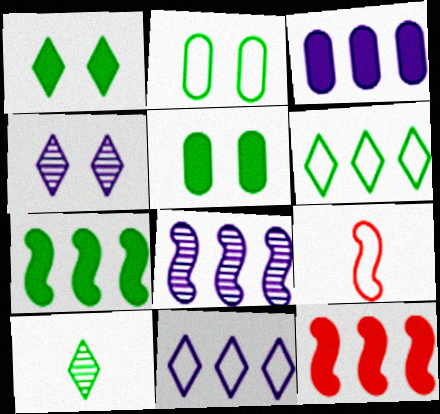[[1, 6, 10], 
[2, 7, 10], 
[2, 9, 11], 
[3, 8, 11]]